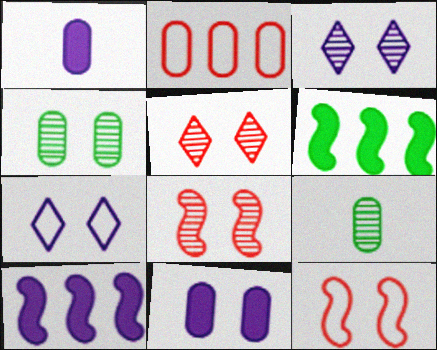[[1, 2, 4], 
[2, 9, 11], 
[3, 4, 8]]